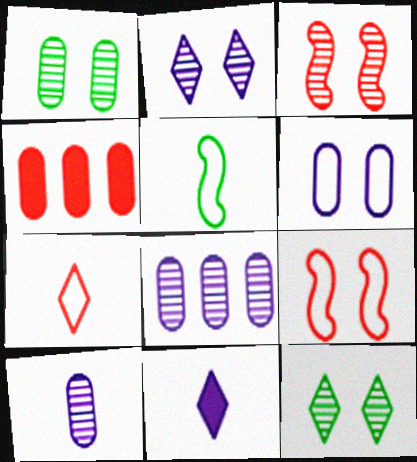[[1, 2, 3], 
[2, 4, 5], 
[3, 4, 7]]